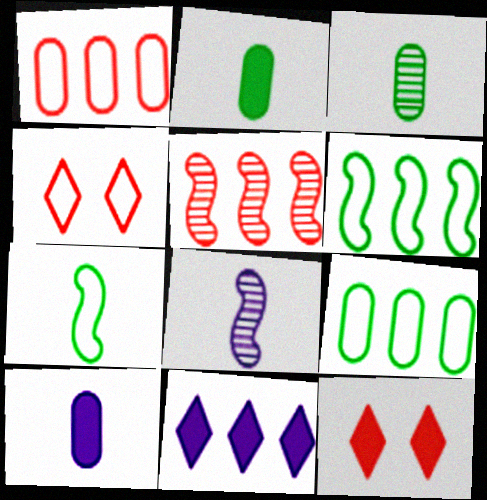[[5, 9, 11], 
[8, 9, 12]]